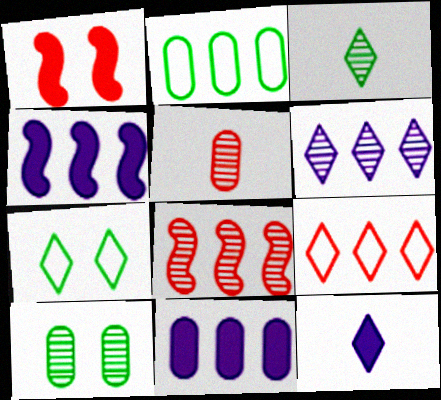[[1, 5, 9], 
[4, 5, 7]]